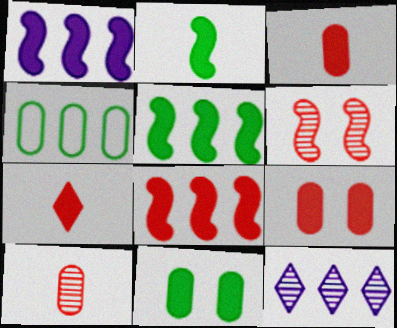[[1, 5, 8], 
[1, 7, 11], 
[4, 8, 12], 
[7, 8, 9]]